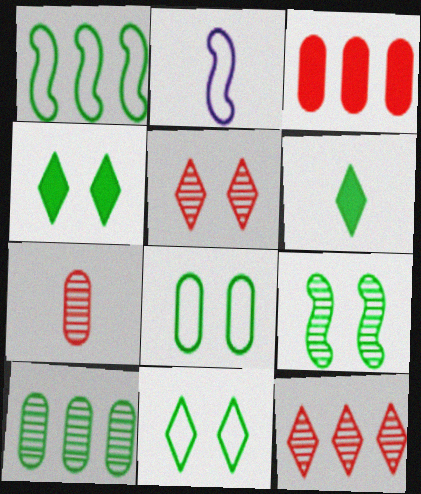[[2, 6, 7], 
[4, 8, 9]]